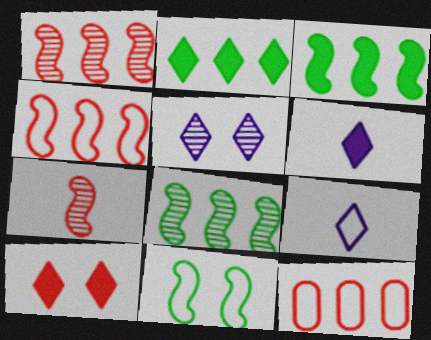[[2, 6, 10], 
[7, 10, 12], 
[9, 11, 12]]